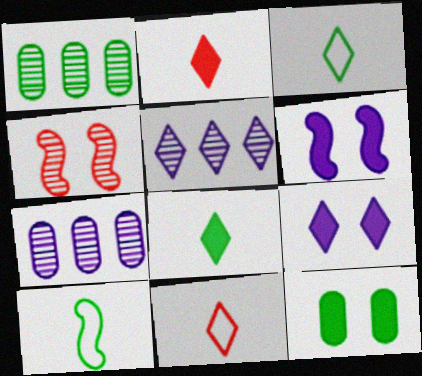[[1, 6, 11]]